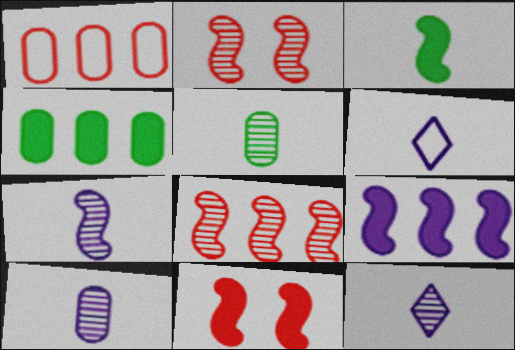[[2, 4, 6], 
[3, 9, 11], 
[7, 10, 12]]